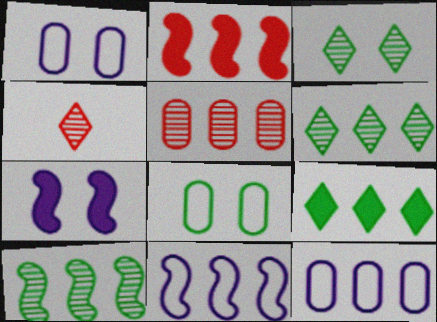[[2, 6, 12], 
[2, 10, 11], 
[5, 9, 11]]